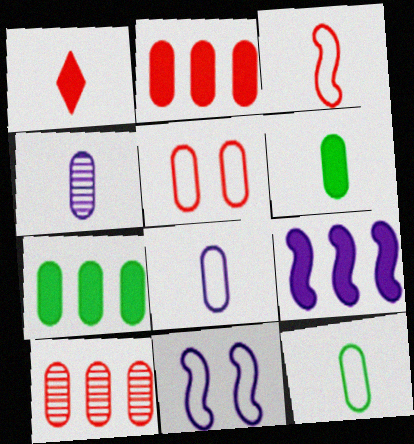[[4, 5, 7]]